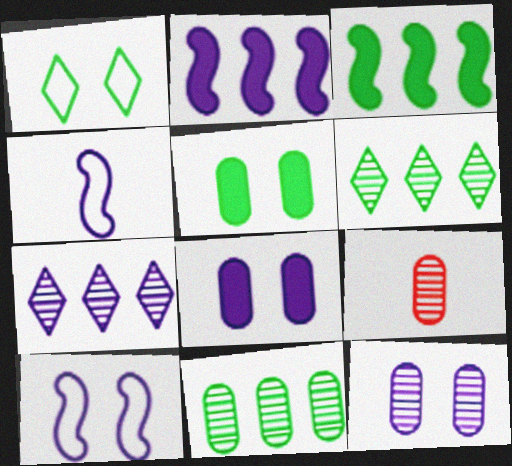[[1, 2, 9], 
[4, 7, 8], 
[9, 11, 12]]